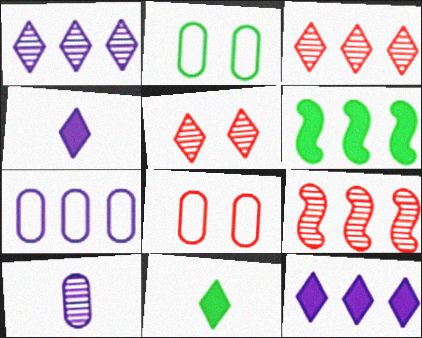[[2, 4, 9], 
[3, 6, 7]]